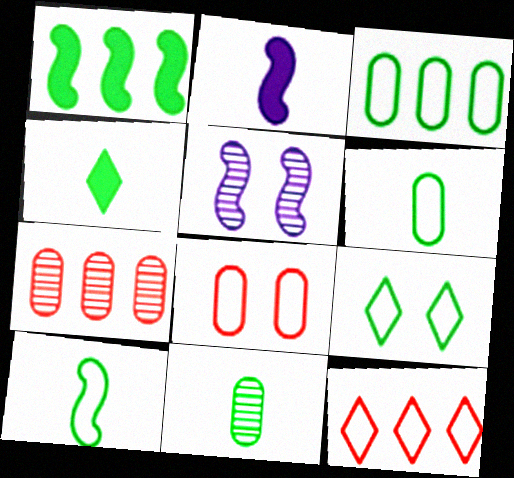[[1, 9, 11], 
[2, 7, 9], 
[3, 9, 10], 
[4, 10, 11]]